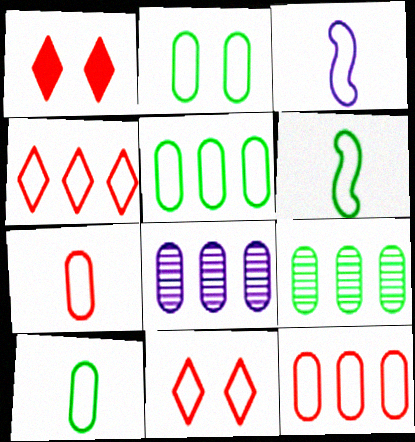[[1, 3, 9], 
[1, 6, 8], 
[2, 3, 4], 
[2, 5, 10], 
[3, 5, 11]]